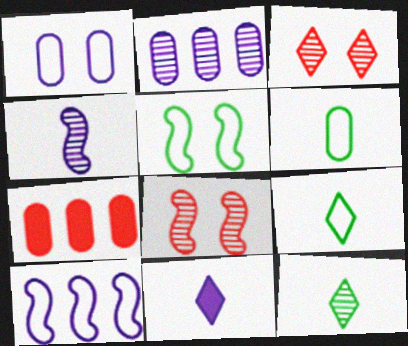[[2, 8, 12]]